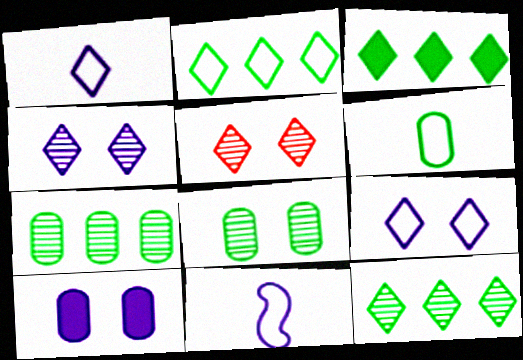[[1, 3, 5], 
[2, 3, 12]]